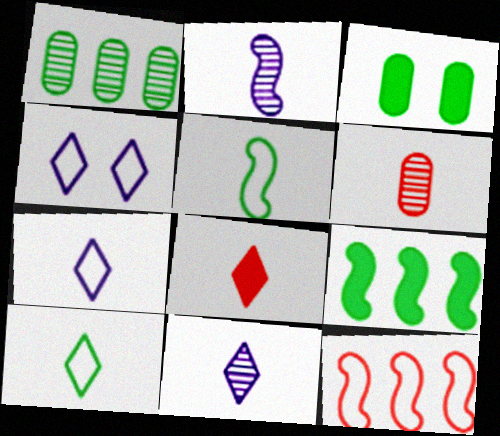[[3, 11, 12], 
[4, 6, 9], 
[8, 10, 11]]